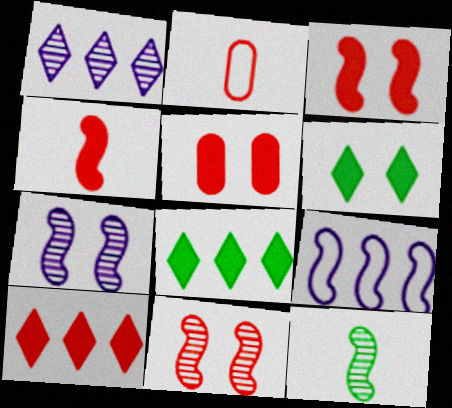[[2, 7, 8], 
[2, 10, 11], 
[3, 9, 12], 
[4, 5, 10]]